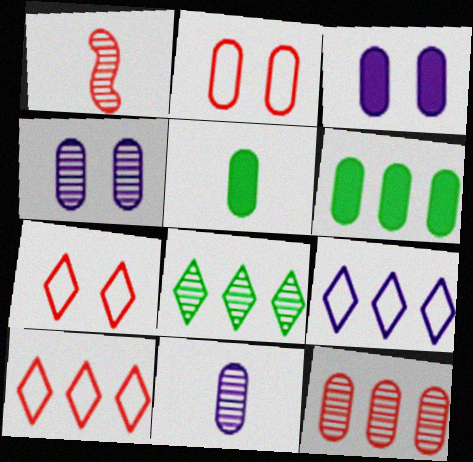[[1, 4, 8], 
[2, 6, 11]]